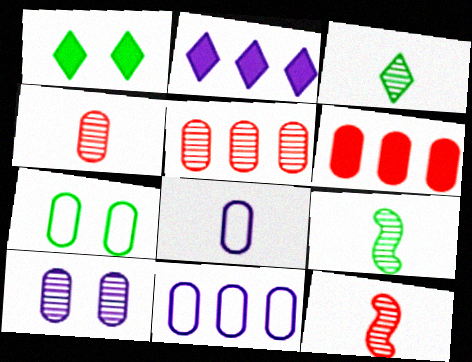[[1, 11, 12], 
[2, 7, 12]]